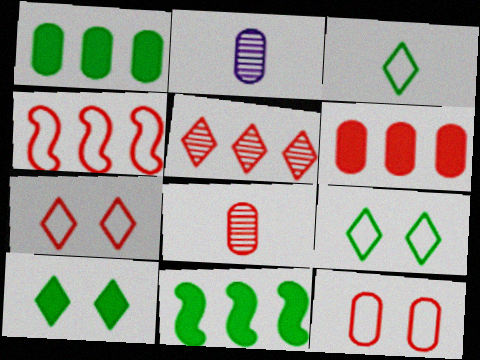[[1, 2, 12], 
[2, 4, 10], 
[2, 7, 11], 
[4, 5, 6], 
[6, 8, 12]]